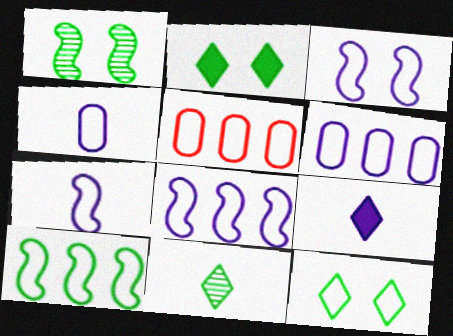[[1, 5, 9], 
[3, 7, 8], 
[5, 7, 12]]